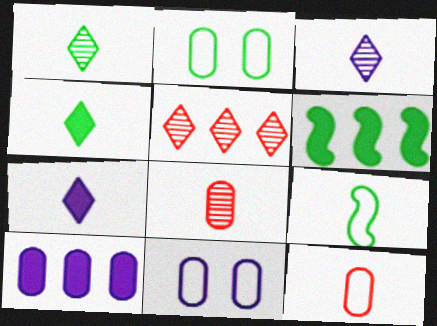[[1, 2, 6], 
[2, 8, 10], 
[7, 8, 9]]